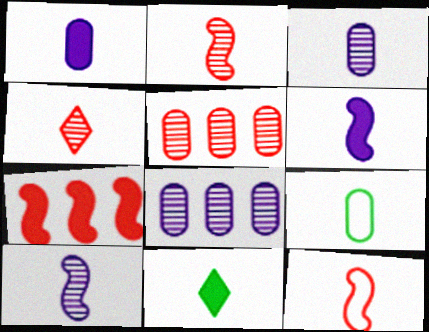[[3, 11, 12], 
[4, 6, 9]]